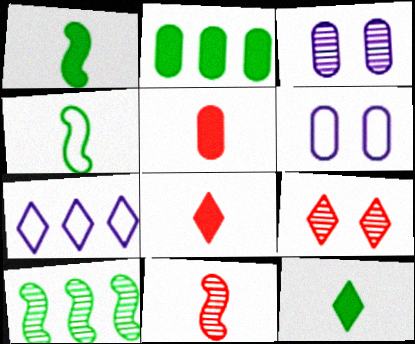[[6, 8, 10], 
[7, 9, 12]]